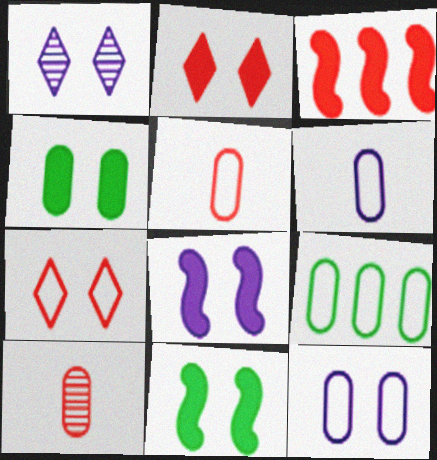[[1, 8, 12], 
[2, 4, 8], 
[3, 7, 10], 
[5, 9, 12]]